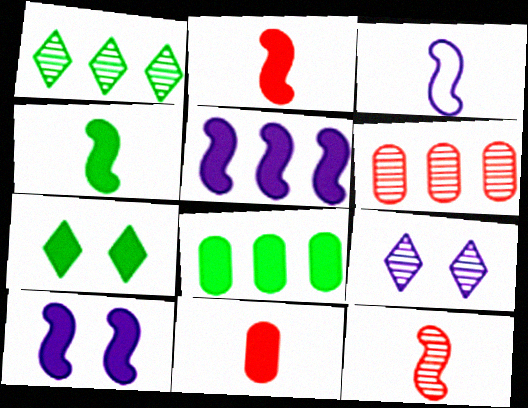[[3, 4, 12], 
[3, 6, 7], 
[4, 7, 8], 
[5, 7, 11]]